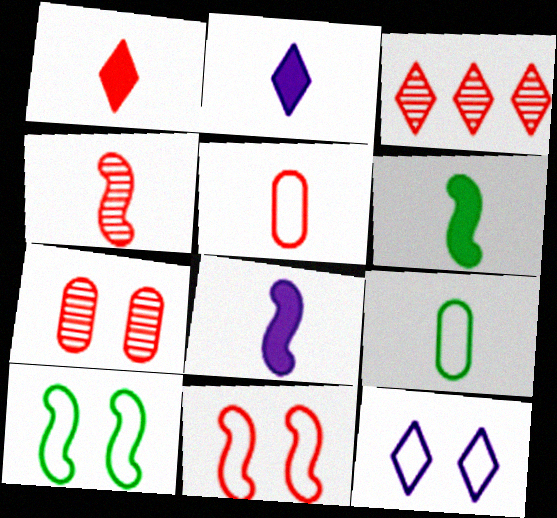[[1, 4, 5], 
[2, 4, 9], 
[3, 4, 7]]